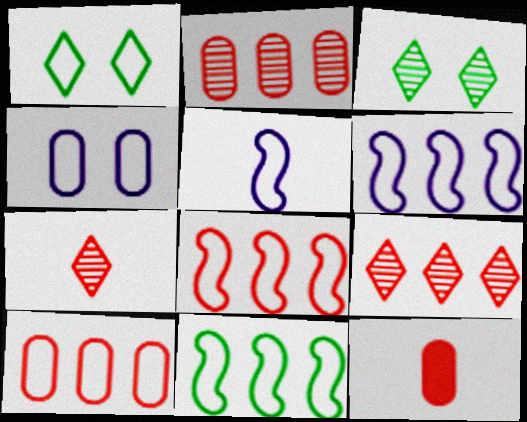[[1, 5, 10], 
[3, 6, 12], 
[6, 8, 11]]